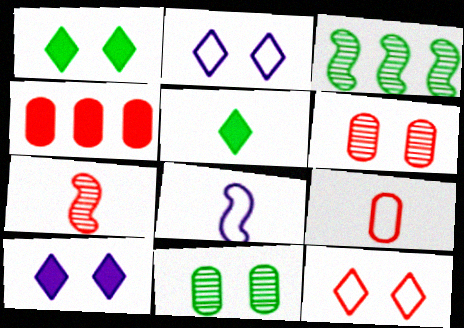[[3, 9, 10], 
[4, 6, 9], 
[4, 7, 12]]